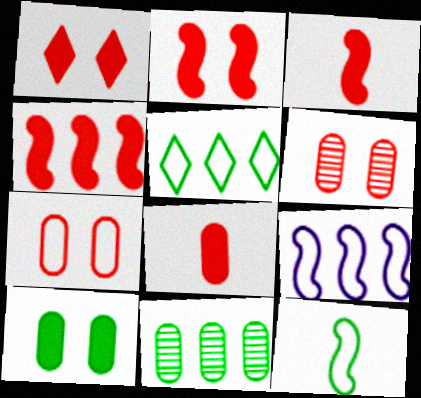[[1, 4, 8], 
[2, 3, 4]]